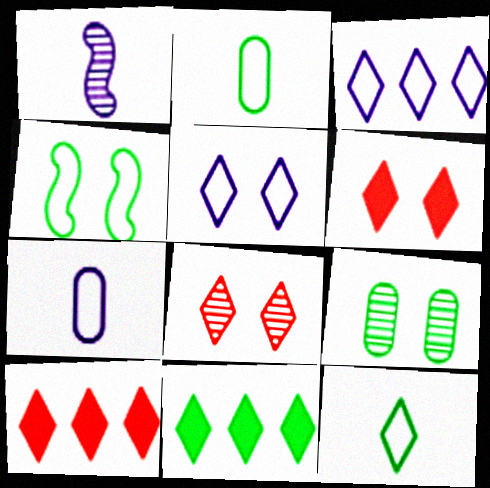[]